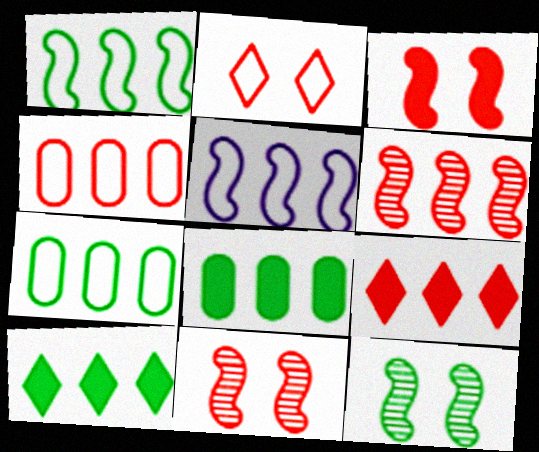[[4, 6, 9]]